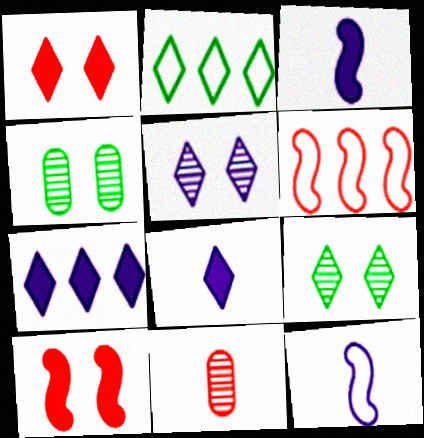[[1, 6, 11], 
[4, 6, 8]]